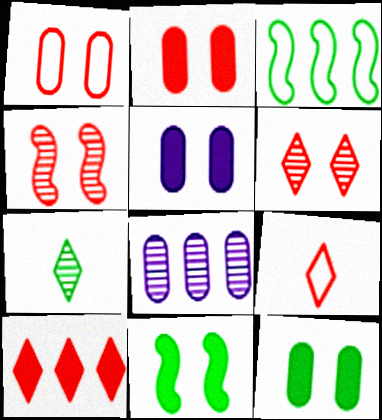[[2, 5, 12], 
[3, 7, 12], 
[3, 8, 10], 
[4, 7, 8], 
[6, 9, 10], 
[8, 9, 11]]